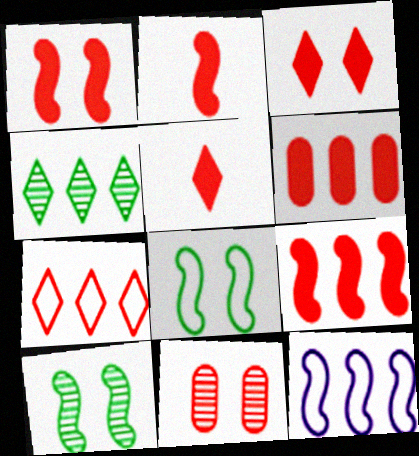[[1, 2, 9], 
[1, 5, 6], 
[2, 3, 6], 
[2, 7, 11], 
[2, 10, 12], 
[4, 6, 12]]